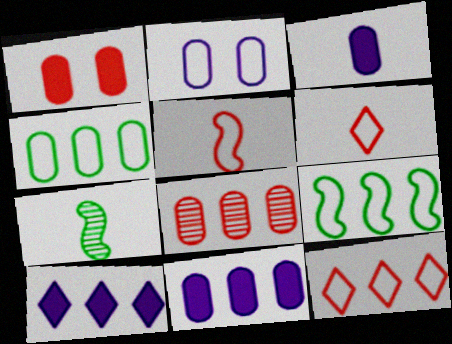[[2, 6, 9], 
[3, 6, 7], 
[4, 8, 11], 
[8, 9, 10]]